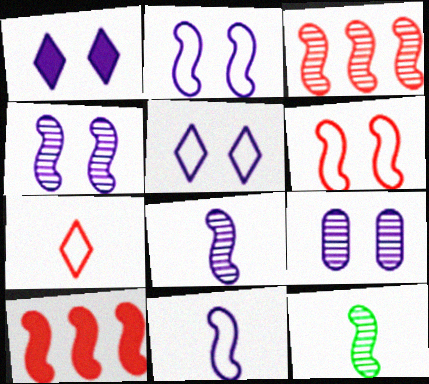[[1, 2, 9], 
[2, 10, 12], 
[3, 4, 12]]